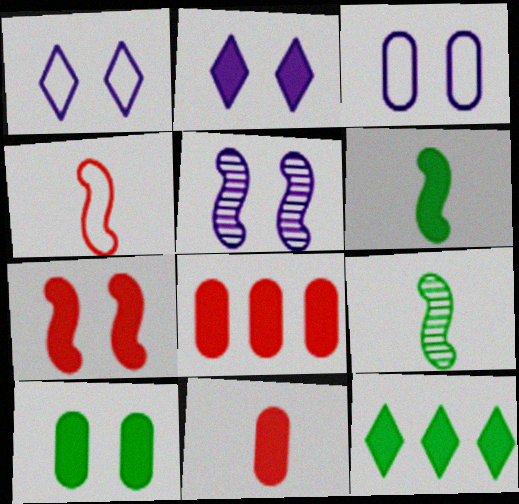[[1, 8, 9], 
[2, 3, 5], 
[2, 6, 8], 
[2, 7, 10], 
[6, 10, 12]]